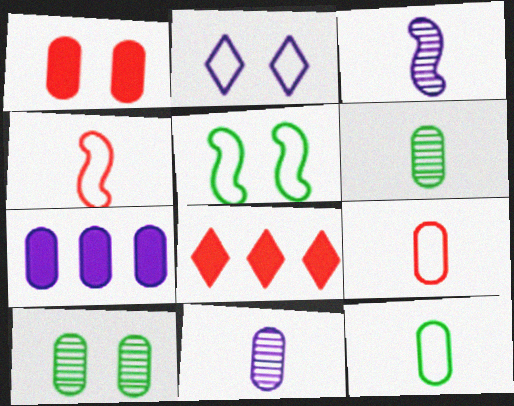[[2, 3, 7], 
[5, 8, 11], 
[7, 9, 10]]